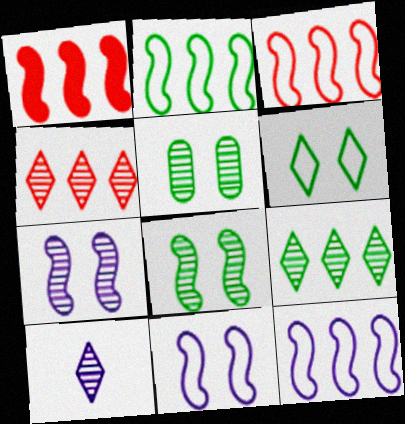[[2, 3, 12]]